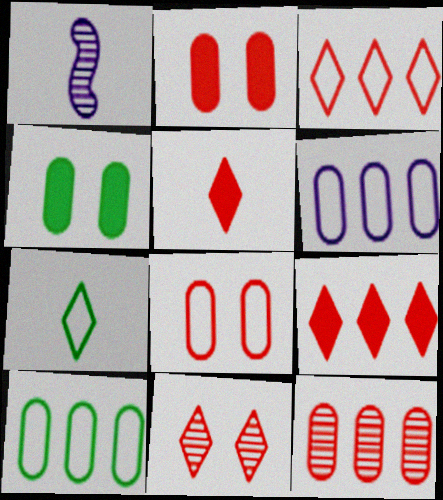[[1, 3, 4], 
[3, 5, 11]]